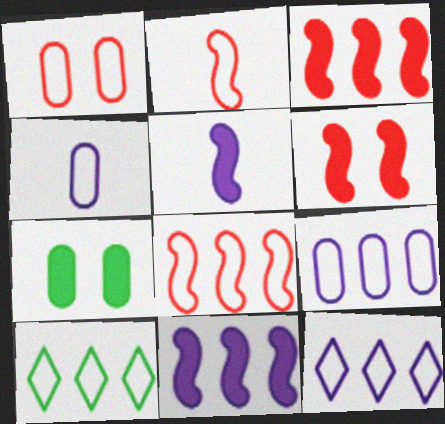[[8, 9, 10]]